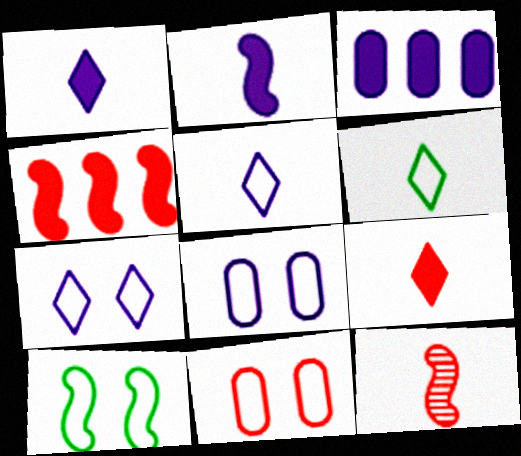[[7, 10, 11]]